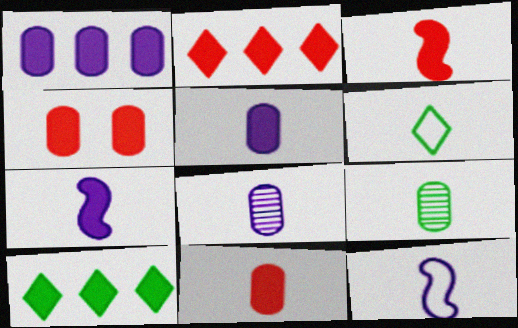[[2, 3, 4], 
[3, 6, 8], 
[4, 7, 10]]